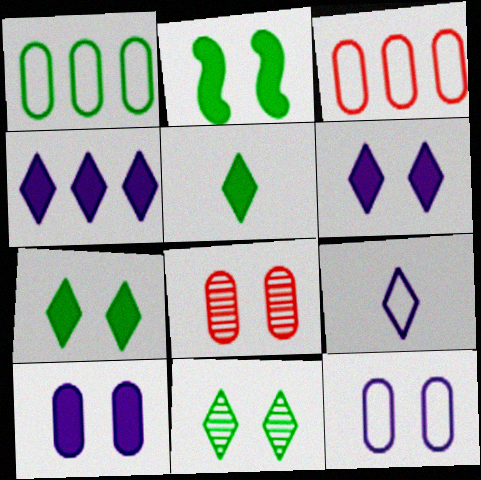[]